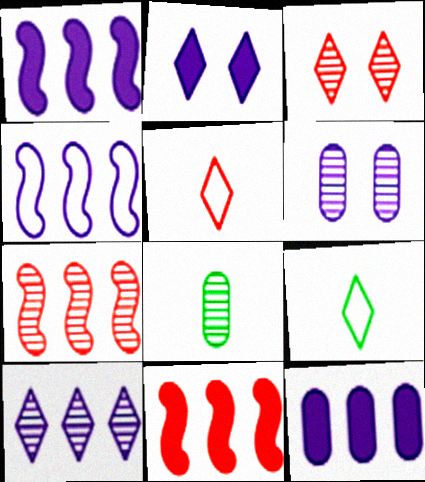[[4, 10, 12], 
[6, 9, 11]]